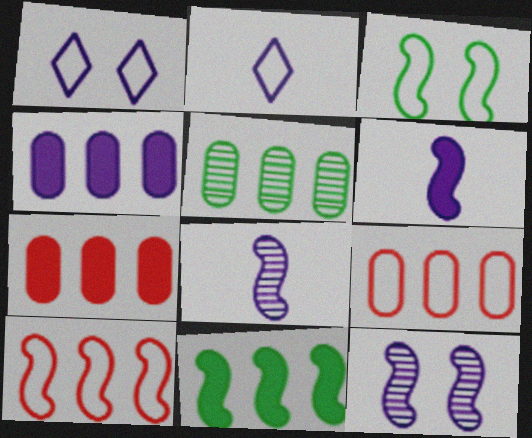[[1, 4, 8], 
[2, 3, 9], 
[2, 4, 12], 
[4, 5, 9]]